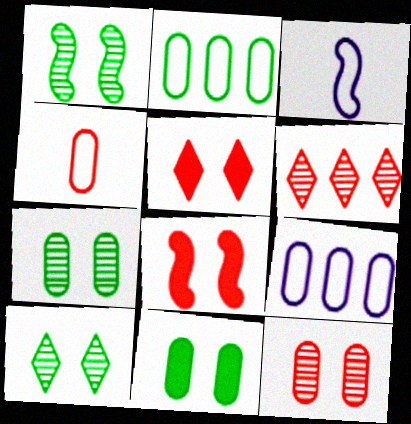[[1, 7, 10], 
[3, 6, 11], 
[4, 6, 8]]